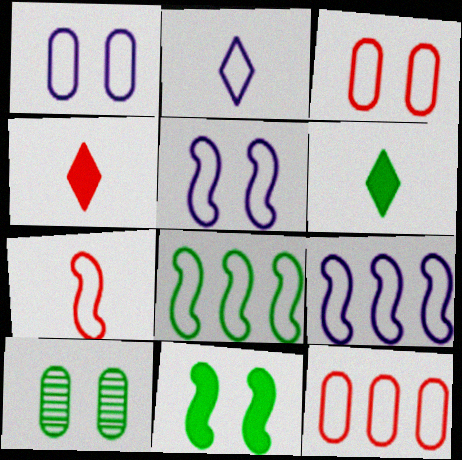[[1, 2, 9], 
[2, 3, 8], 
[4, 9, 10], 
[5, 7, 8], 
[6, 8, 10]]